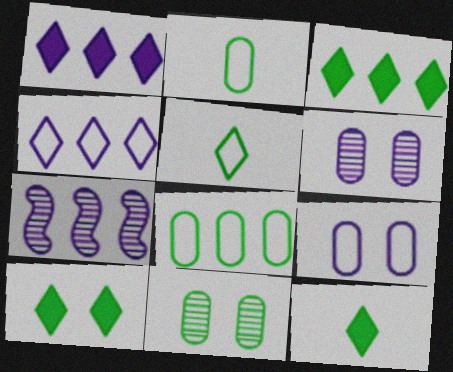[[3, 10, 12]]